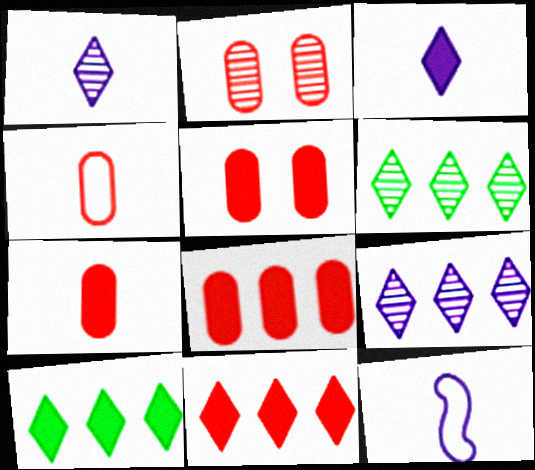[[2, 4, 8], 
[2, 10, 12], 
[5, 6, 12], 
[5, 7, 8]]